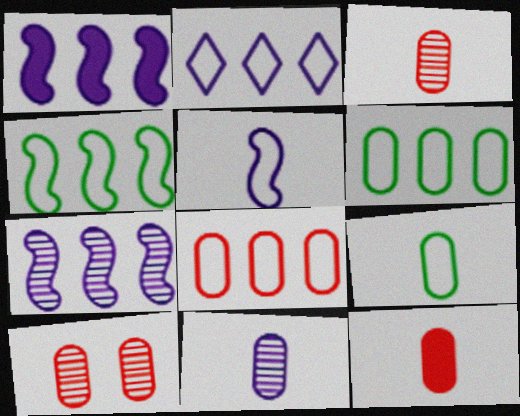[[2, 4, 8], 
[8, 10, 12], 
[9, 11, 12]]